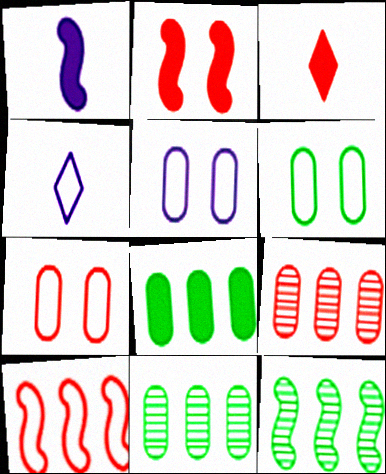[[2, 4, 11], 
[3, 5, 12], 
[4, 6, 10], 
[5, 6, 7]]